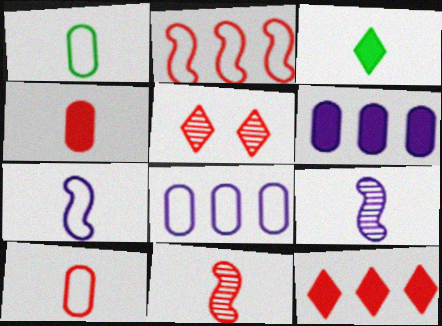[[2, 4, 5], 
[3, 9, 10]]